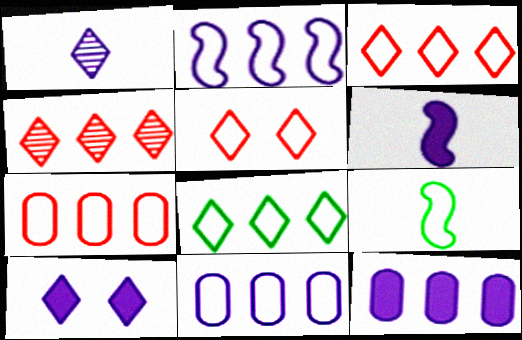[[2, 7, 8], 
[5, 9, 11], 
[6, 10, 12]]